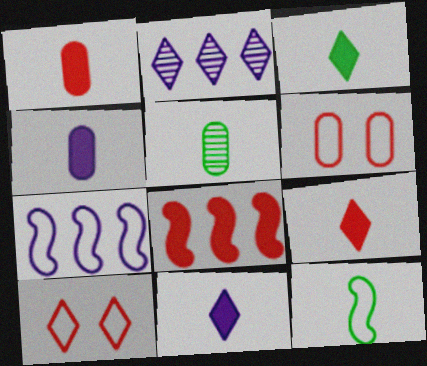[[2, 3, 10], 
[3, 5, 12], 
[3, 9, 11]]